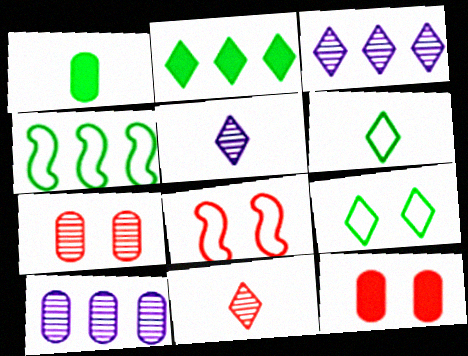[[1, 3, 8], 
[4, 5, 12]]